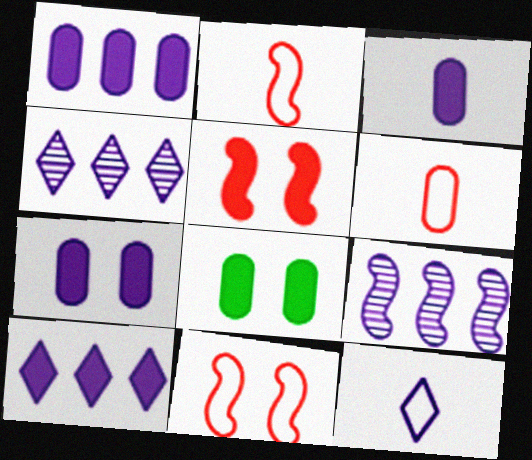[[1, 3, 7], 
[2, 4, 8], 
[7, 9, 12]]